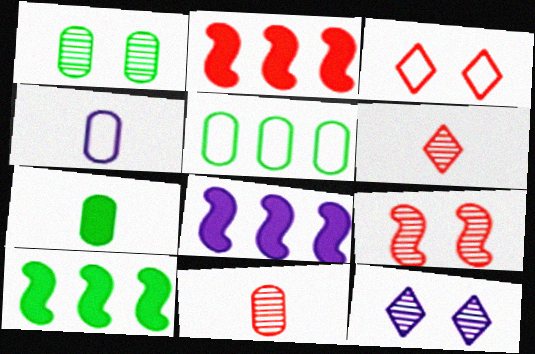[[1, 5, 7], 
[1, 9, 12], 
[2, 3, 11], 
[2, 8, 10], 
[4, 7, 11], 
[4, 8, 12]]